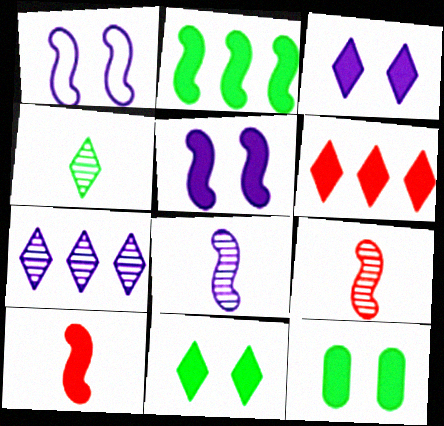[[1, 2, 9], 
[2, 5, 10]]